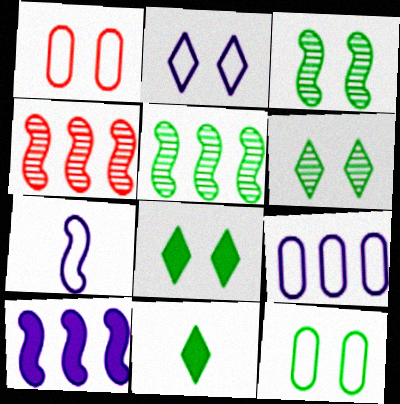[[2, 7, 9], 
[3, 8, 12], 
[5, 11, 12]]